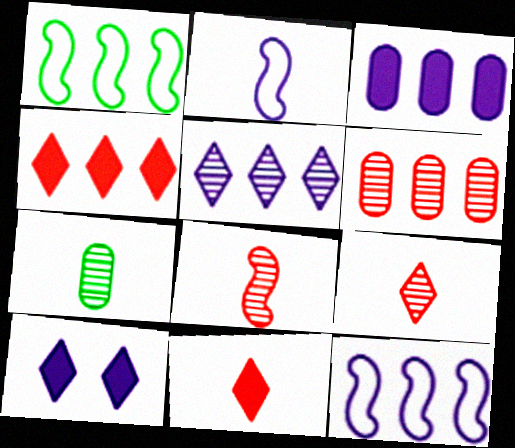[[2, 7, 11], 
[3, 5, 12]]